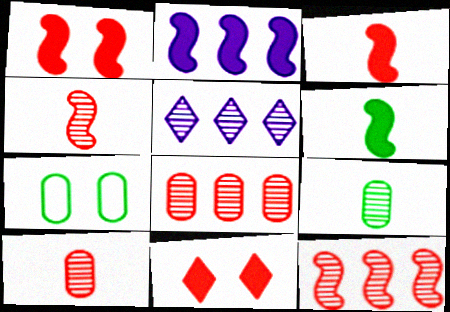[[1, 2, 6], 
[3, 5, 7]]